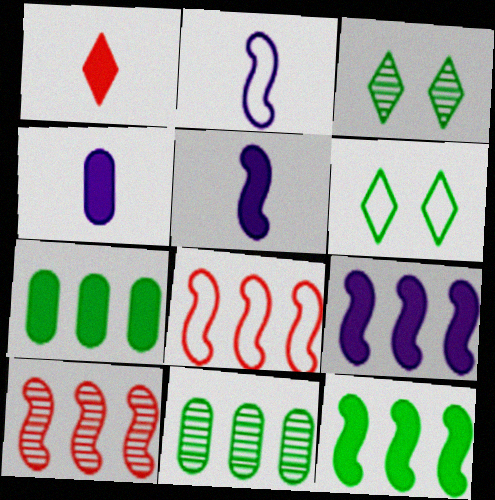[[3, 4, 8], 
[4, 6, 10]]